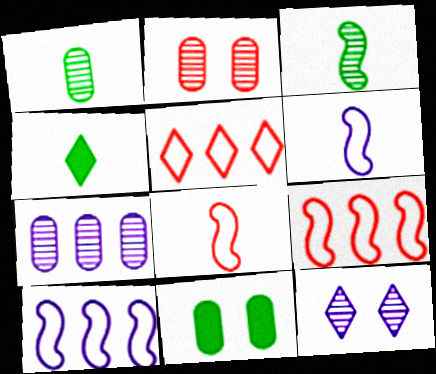[[1, 2, 7], 
[2, 4, 10], 
[4, 5, 12]]